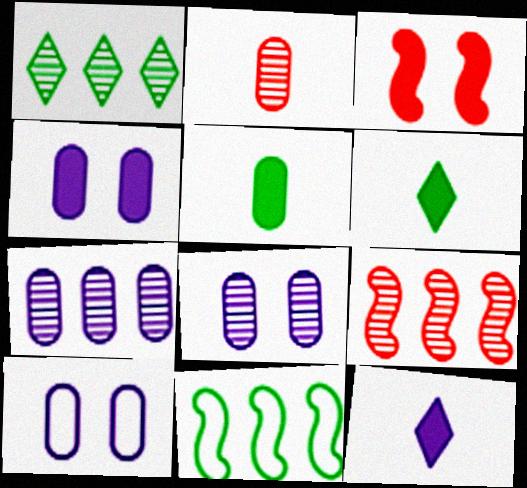[[1, 7, 9], 
[4, 8, 10], 
[6, 9, 10]]